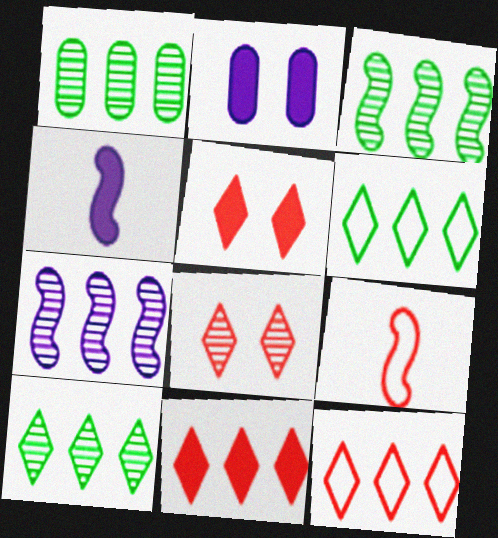[[1, 3, 10], 
[2, 9, 10]]